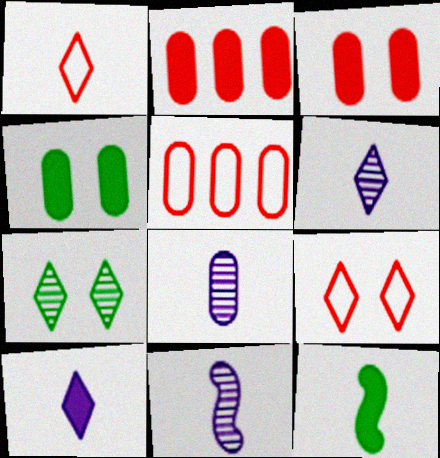[[1, 8, 12], 
[4, 5, 8], 
[6, 8, 11]]